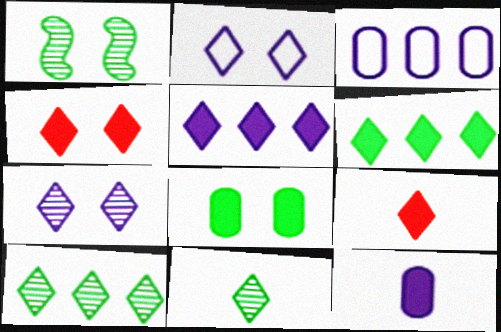[[1, 3, 9], 
[2, 9, 10]]